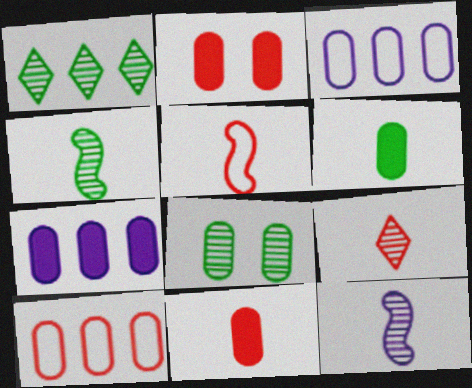[[1, 4, 8], 
[2, 6, 7], 
[3, 8, 11], 
[5, 9, 11]]